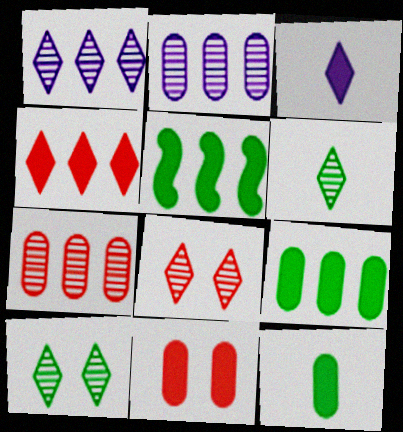[[1, 6, 8], 
[3, 5, 11]]